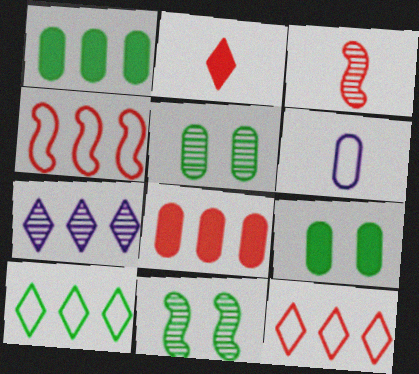[[1, 4, 7], 
[3, 5, 7], 
[5, 6, 8]]